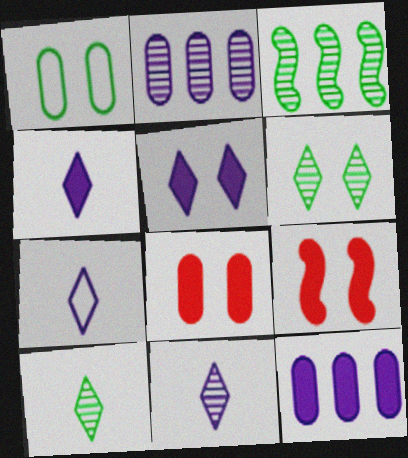[[3, 7, 8], 
[4, 7, 11]]